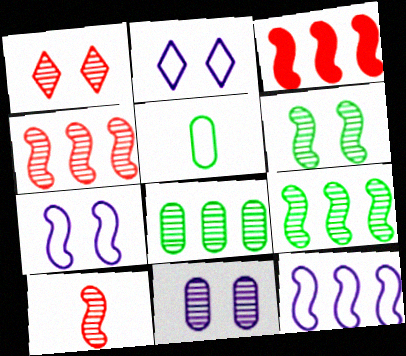[[1, 6, 11], 
[3, 9, 12]]